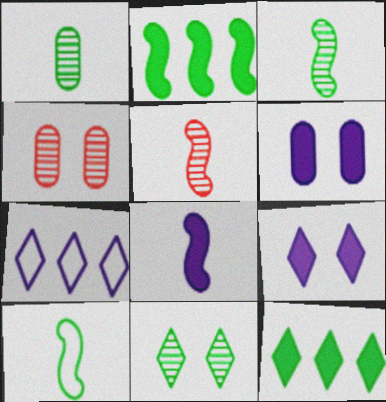[[5, 8, 10]]